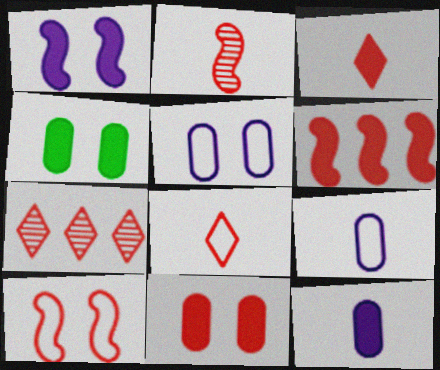[[2, 6, 10], 
[3, 6, 11]]